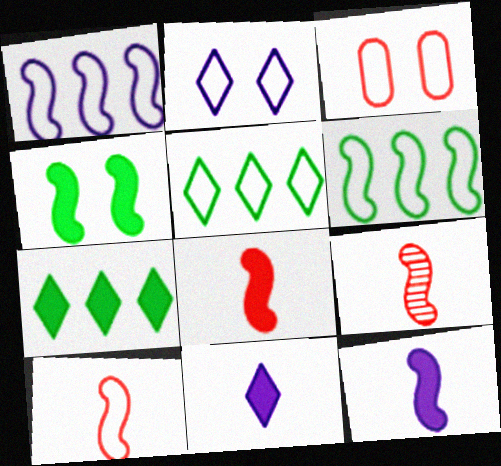[[1, 4, 9], 
[8, 9, 10]]